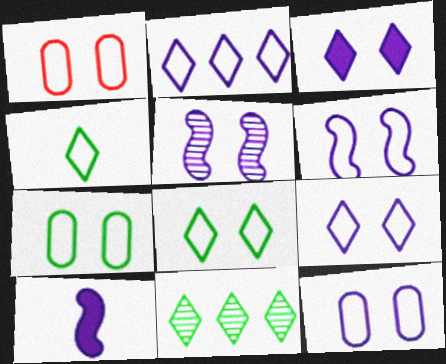[[1, 6, 8], 
[1, 7, 12], 
[1, 10, 11], 
[3, 5, 12], 
[6, 9, 12]]